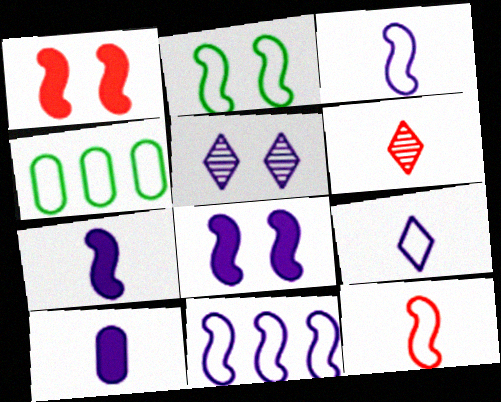[[2, 11, 12], 
[4, 6, 8], 
[5, 10, 11]]